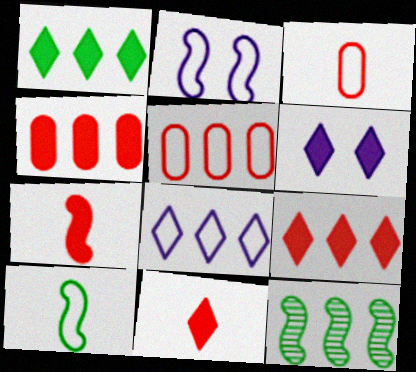[[1, 6, 11], 
[2, 7, 12], 
[3, 6, 12], 
[4, 8, 12]]